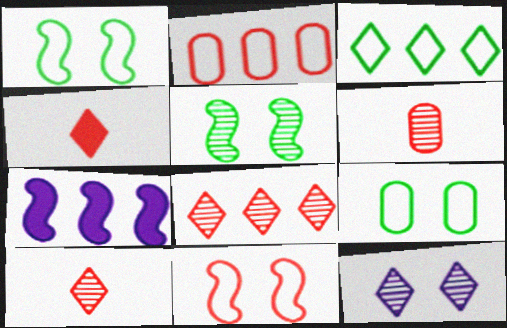[[3, 4, 12], 
[7, 9, 10]]